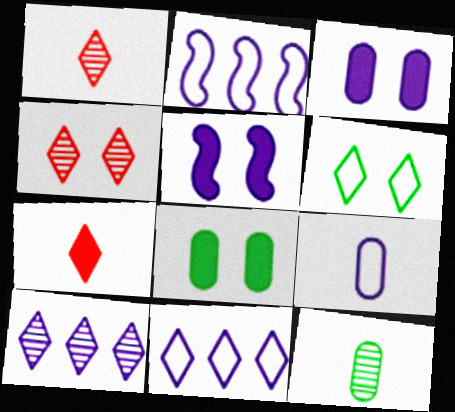[[1, 2, 8], 
[5, 9, 10], 
[6, 7, 10]]